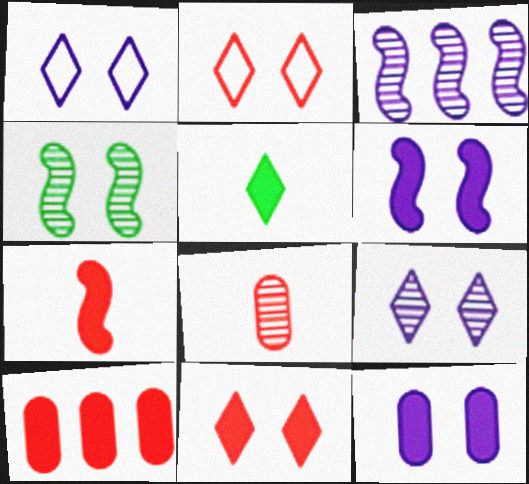[[2, 4, 12], 
[5, 6, 10], 
[7, 10, 11]]